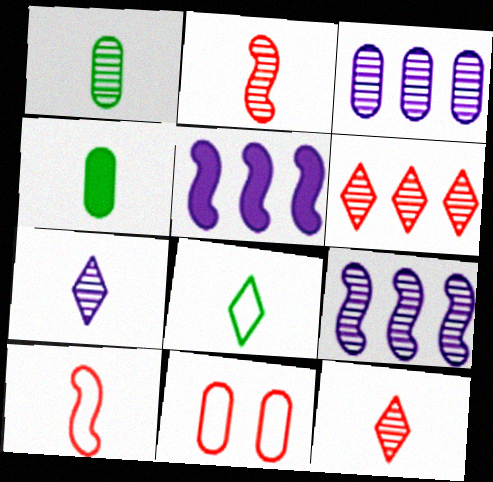[[1, 2, 7], 
[3, 4, 11], 
[4, 7, 10]]